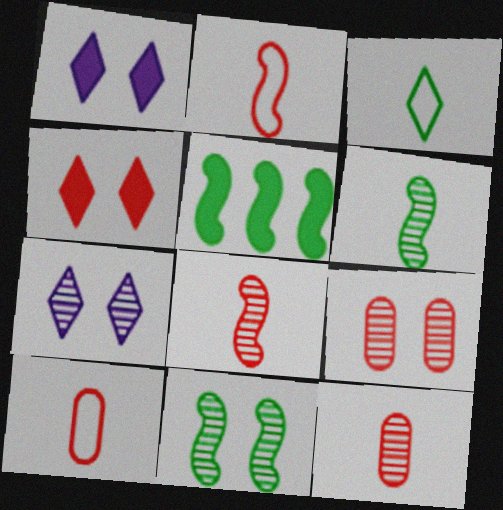[[5, 7, 10], 
[7, 9, 11]]